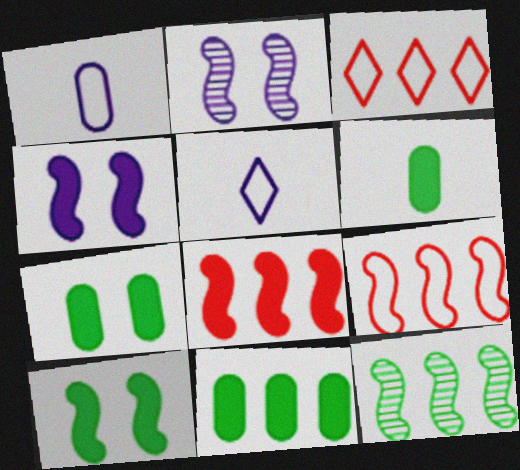[[2, 3, 6], 
[6, 7, 11]]